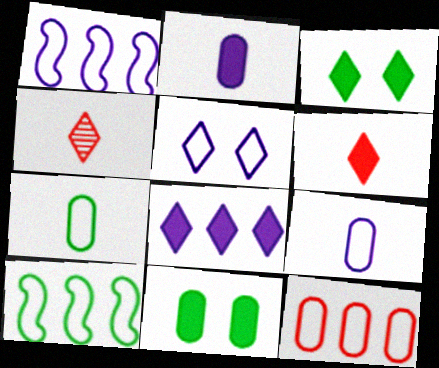[[1, 4, 11], 
[1, 5, 9], 
[3, 6, 8]]